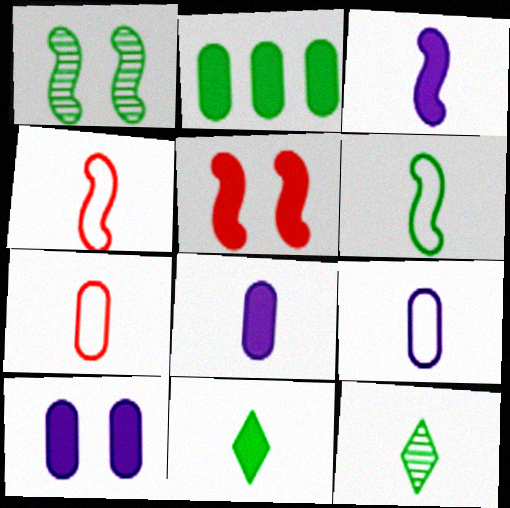[[3, 7, 12], 
[4, 8, 12]]